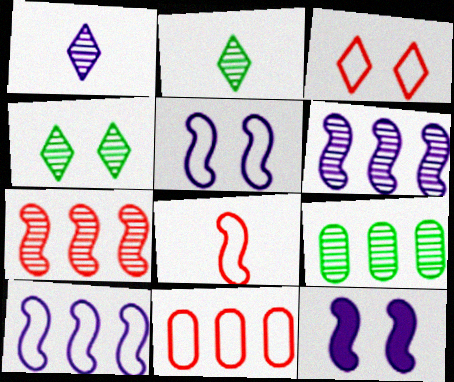[[2, 11, 12], 
[3, 8, 11]]